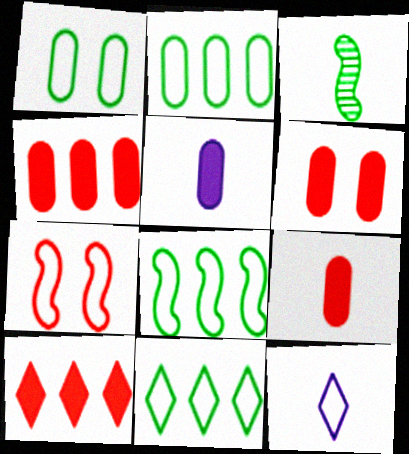[[2, 7, 12], 
[2, 8, 11], 
[3, 9, 12], 
[4, 6, 9]]